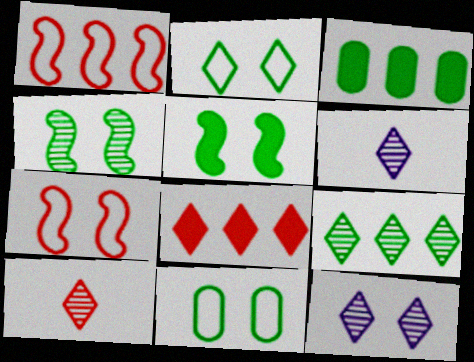[[2, 6, 8], 
[3, 6, 7], 
[9, 10, 12]]